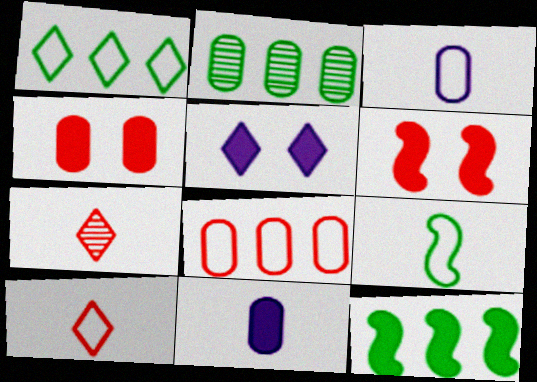[[1, 2, 12], 
[1, 5, 7], 
[2, 3, 4], 
[3, 9, 10], 
[6, 7, 8], 
[7, 9, 11]]